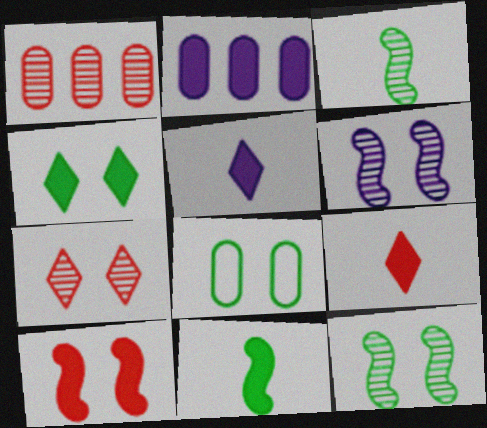[[4, 8, 12]]